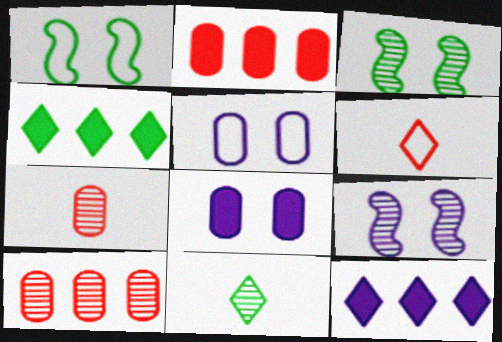[[1, 7, 12], 
[9, 10, 11]]